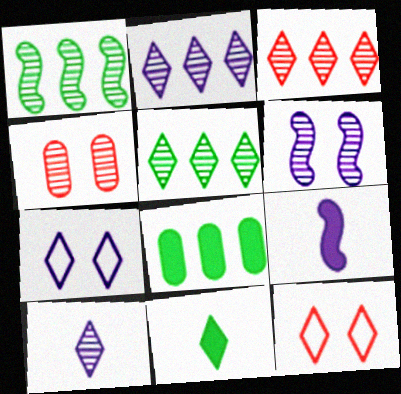[[1, 4, 10], 
[2, 3, 5], 
[2, 11, 12], 
[3, 7, 11]]